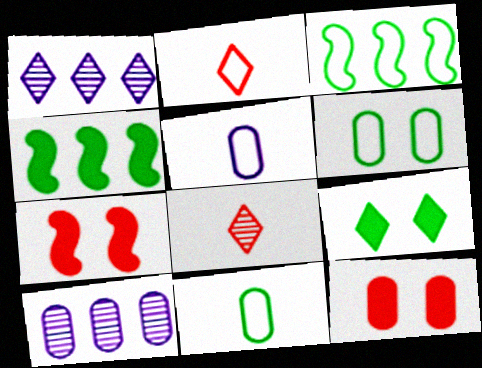[[1, 2, 9], 
[1, 7, 11], 
[10, 11, 12]]